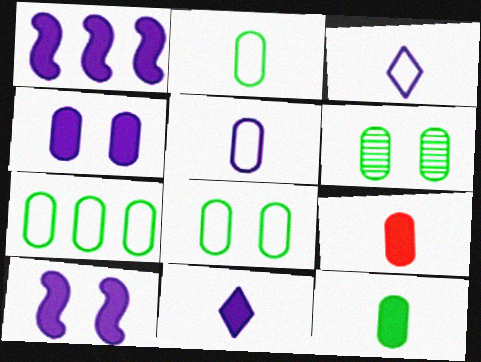[[1, 4, 11], 
[2, 7, 8], 
[6, 7, 12]]